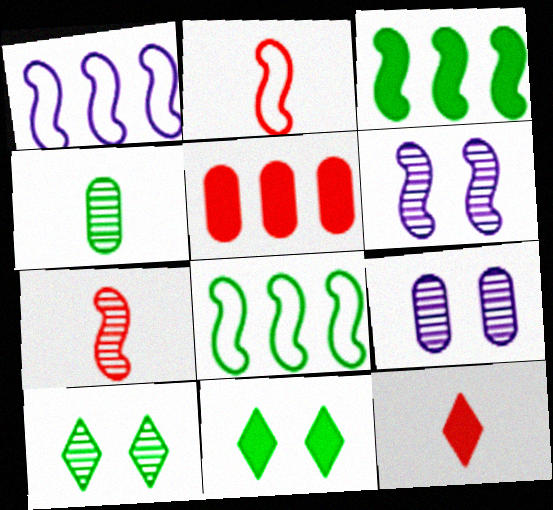[[2, 3, 6], 
[4, 8, 11], 
[8, 9, 12]]